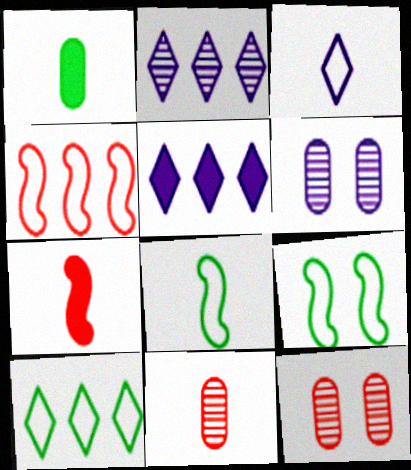[[5, 8, 12], 
[5, 9, 11], 
[6, 7, 10]]